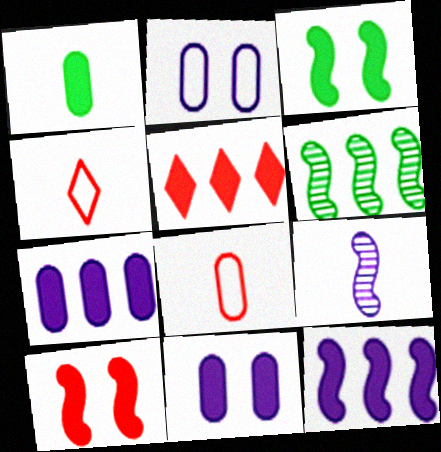[[1, 4, 9], 
[4, 6, 11]]